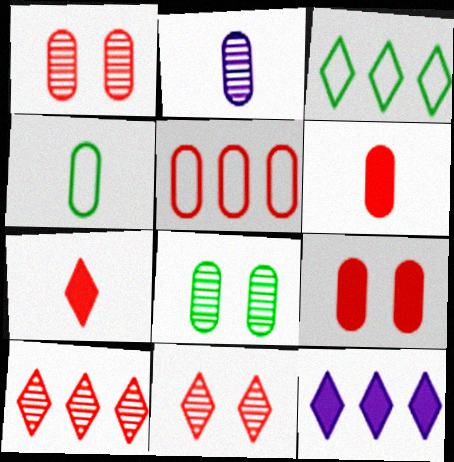[[1, 5, 6], 
[2, 4, 6], 
[3, 10, 12]]